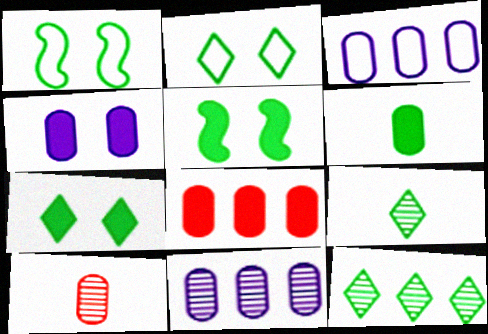[[1, 6, 12], 
[4, 6, 8]]